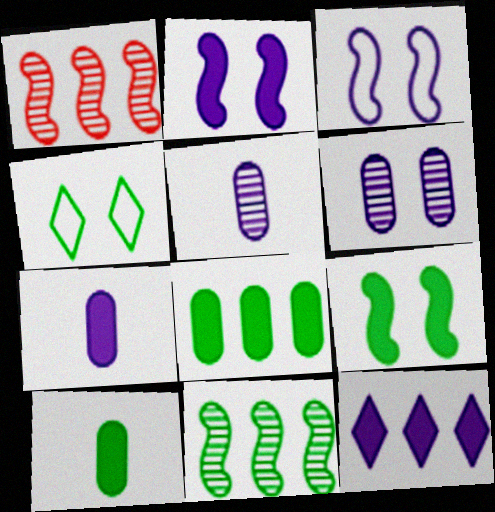[[1, 4, 7], 
[2, 7, 12], 
[3, 5, 12], 
[4, 10, 11]]